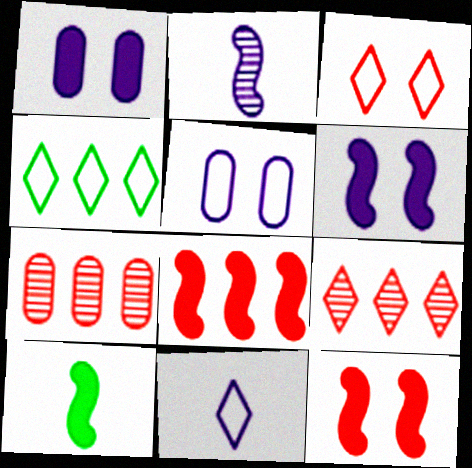[[3, 4, 11], 
[5, 9, 10], 
[6, 8, 10]]